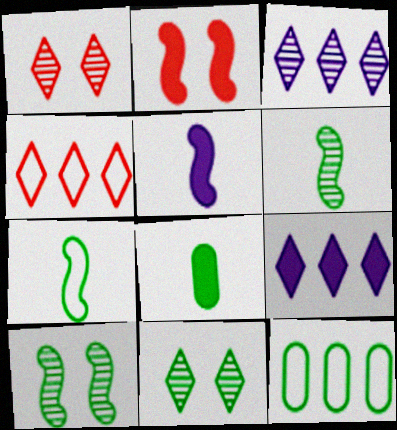[[1, 5, 12], 
[2, 8, 9]]